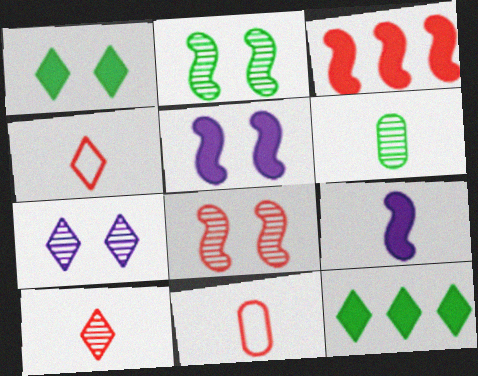[[4, 6, 9], 
[4, 7, 12]]